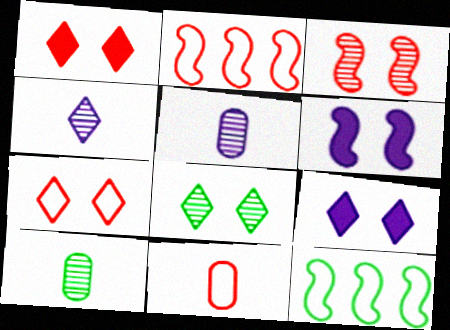[[1, 5, 12], 
[2, 7, 11], 
[2, 9, 10], 
[7, 8, 9]]